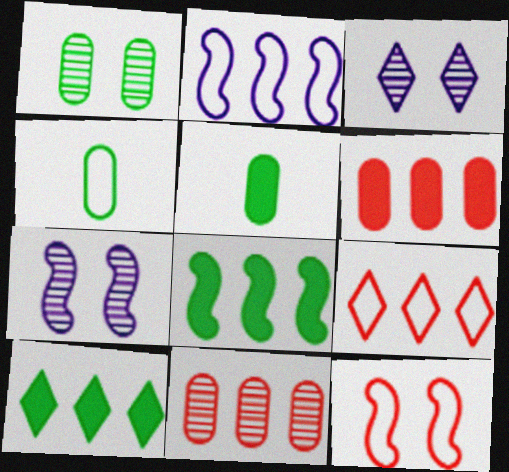[[2, 10, 11], 
[5, 7, 9]]